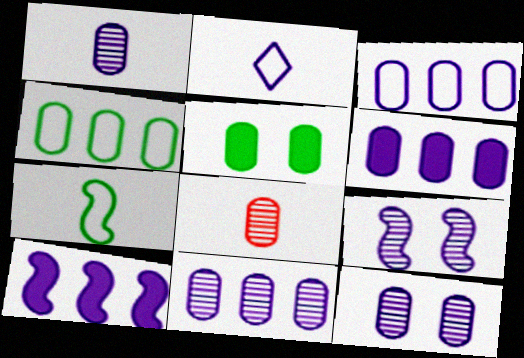[[1, 11, 12], 
[2, 6, 9], 
[2, 10, 12], 
[3, 5, 8], 
[3, 6, 11]]